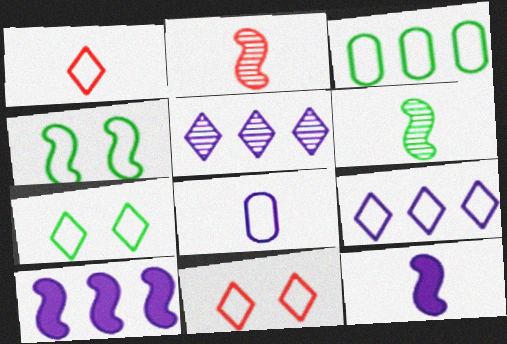[[1, 7, 9], 
[2, 4, 10]]